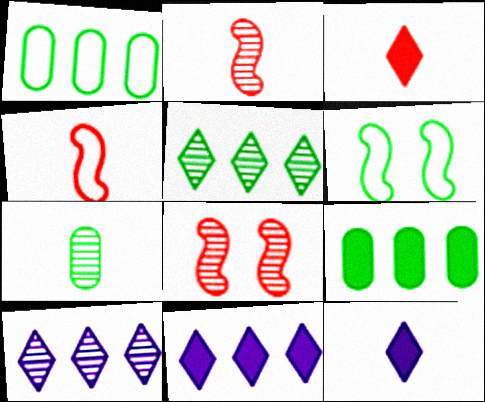[[1, 8, 12], 
[4, 7, 12], 
[7, 8, 10]]